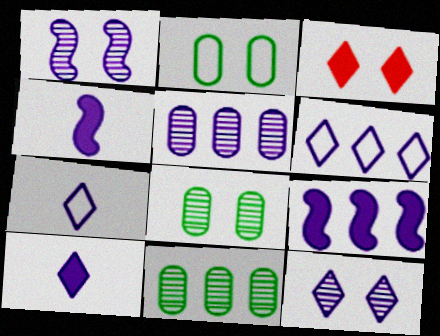[[1, 2, 3], 
[5, 6, 9], 
[6, 10, 12]]